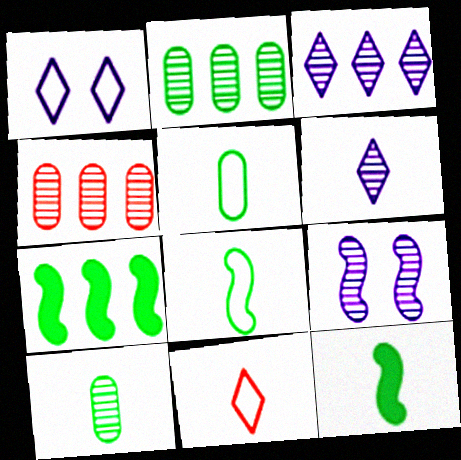[[1, 4, 12]]